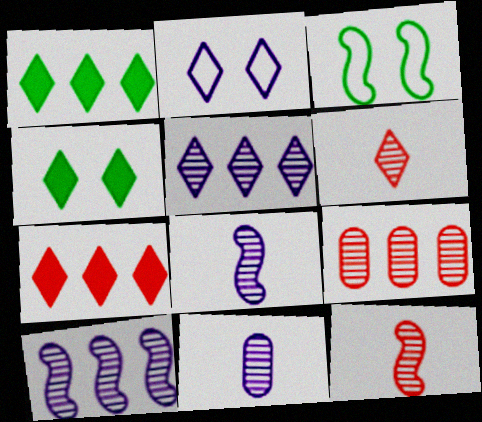[[1, 2, 6], 
[3, 7, 11]]